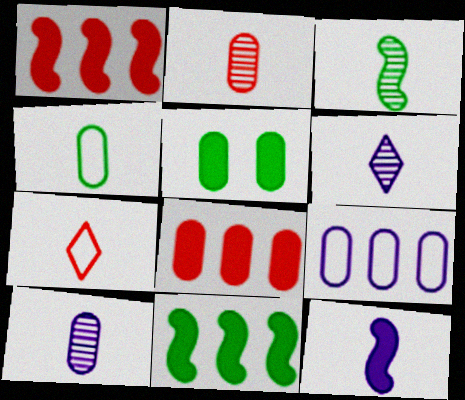[[2, 3, 6], 
[2, 5, 9]]